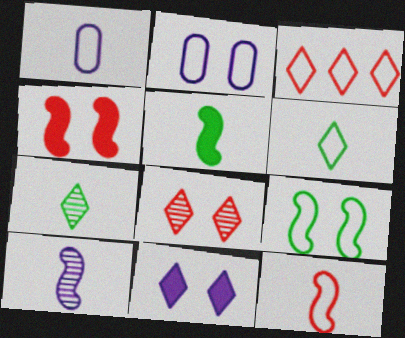[[1, 3, 9], 
[1, 6, 12], 
[3, 7, 11], 
[5, 10, 12]]